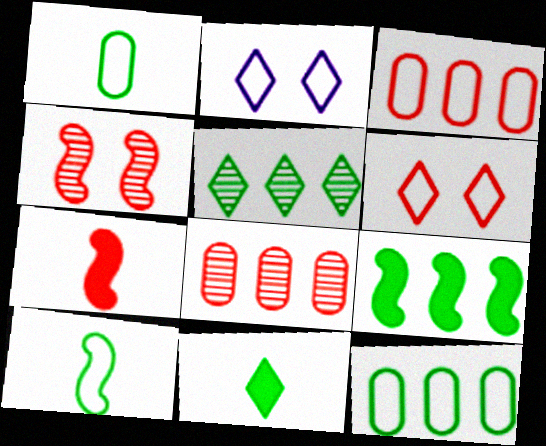[[2, 3, 10], 
[5, 9, 12], 
[6, 7, 8]]